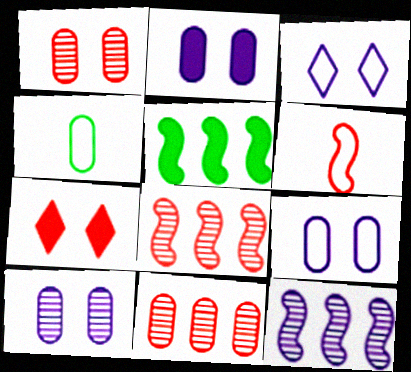[[2, 4, 11], 
[2, 9, 10], 
[4, 7, 12], 
[6, 7, 11]]